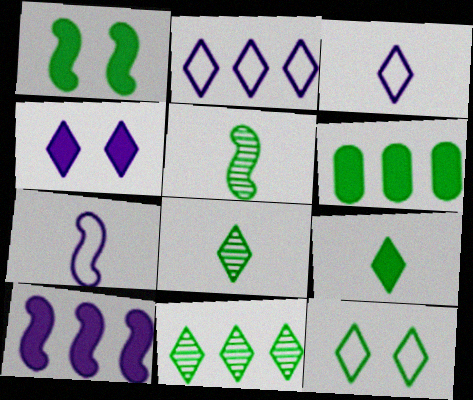[[1, 6, 9], 
[5, 6, 12], 
[9, 11, 12]]